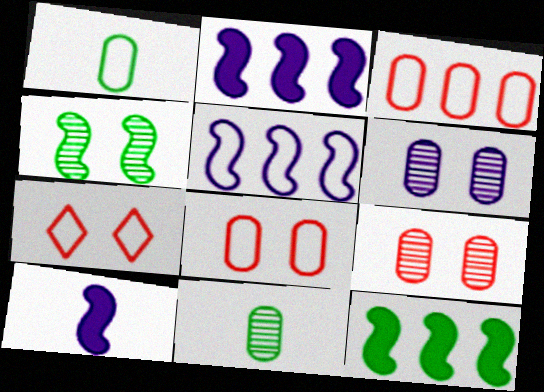[[1, 5, 7], 
[2, 7, 11]]